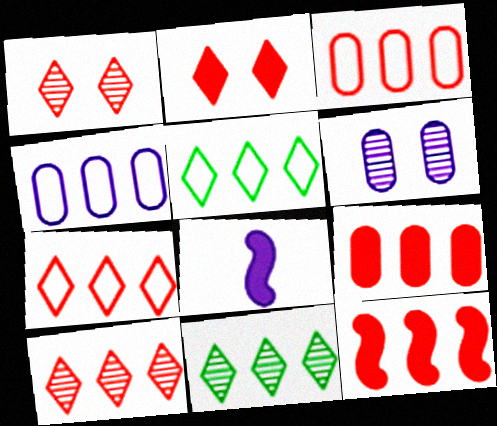[[3, 10, 12], 
[4, 11, 12]]